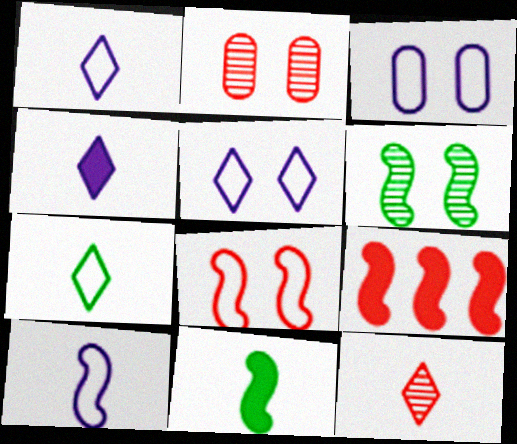[[4, 7, 12], 
[6, 9, 10]]